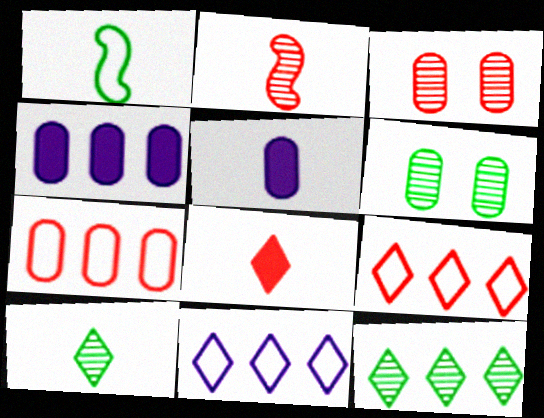[[5, 6, 7]]